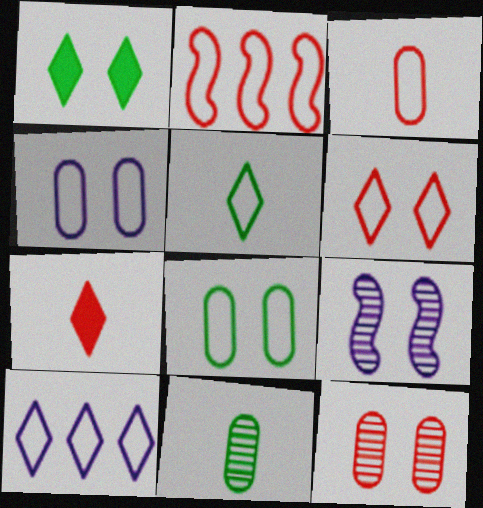[[2, 3, 6], 
[2, 4, 5], 
[2, 7, 12], 
[5, 6, 10]]